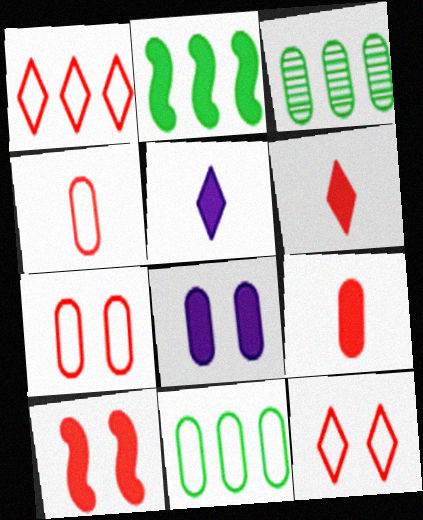[[2, 6, 8], 
[3, 4, 8]]